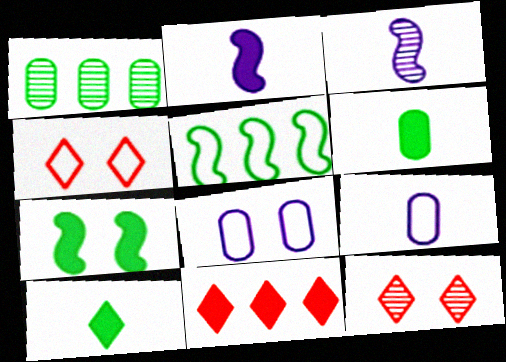[[1, 2, 4], 
[1, 3, 12], 
[4, 5, 9], 
[7, 8, 12]]